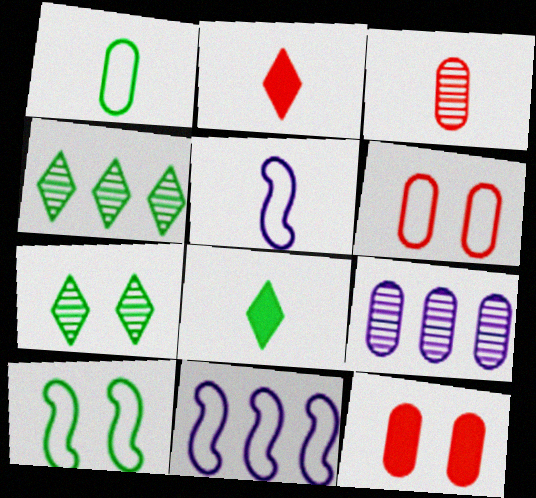[[1, 9, 12], 
[2, 9, 10], 
[3, 5, 8], 
[4, 5, 12]]